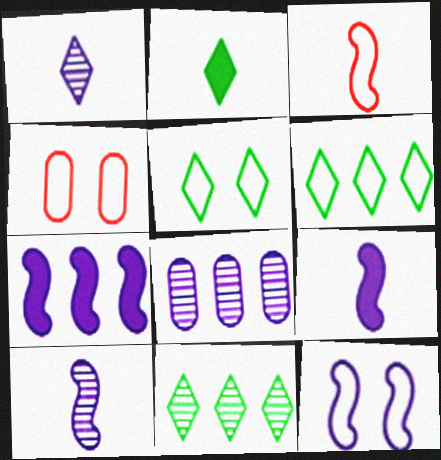[[2, 5, 11], 
[4, 5, 12], 
[4, 9, 11], 
[7, 10, 12]]